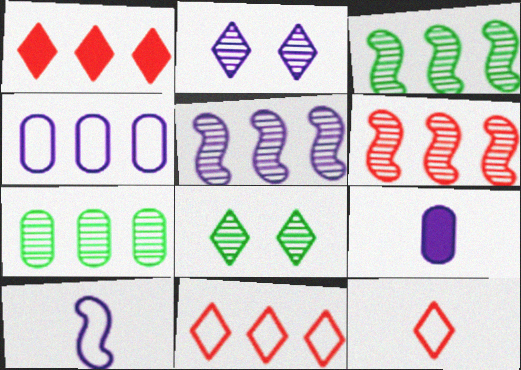[[1, 3, 4], 
[3, 5, 6]]